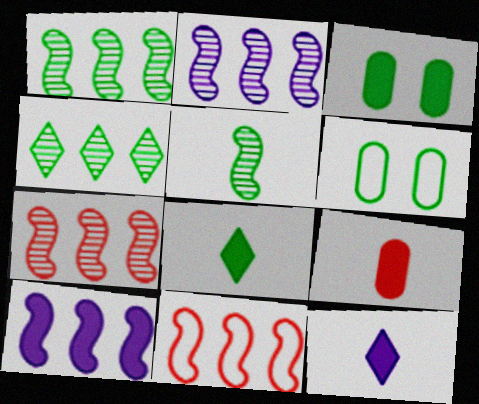[[1, 2, 7], 
[1, 6, 8], 
[1, 10, 11], 
[6, 7, 12]]